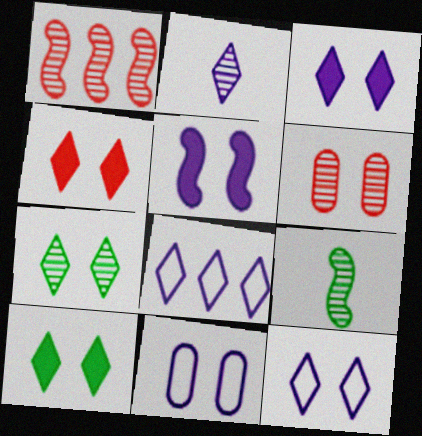[[2, 3, 8], 
[3, 4, 10], 
[4, 7, 12]]